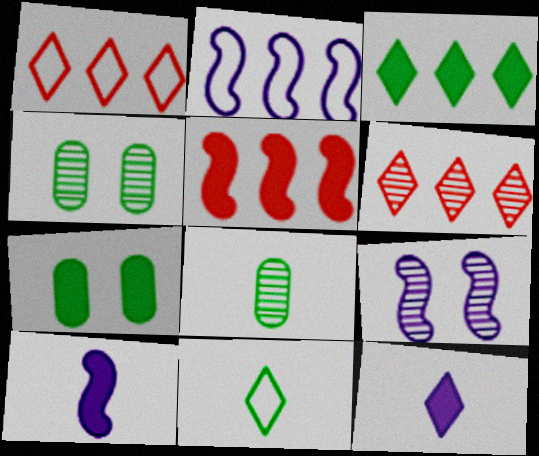[[1, 4, 10], 
[2, 9, 10], 
[5, 7, 12], 
[6, 8, 9]]